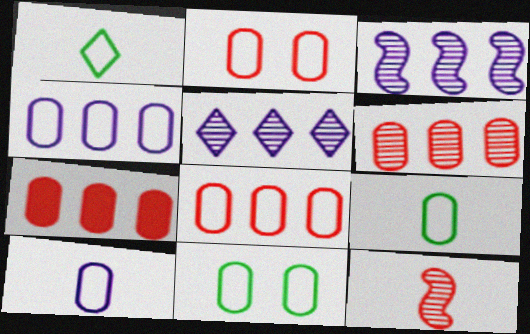[[2, 4, 9], 
[6, 7, 8], 
[8, 10, 11]]